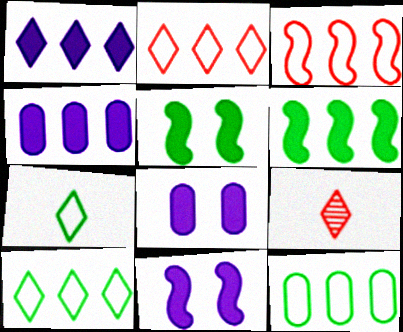[[9, 11, 12]]